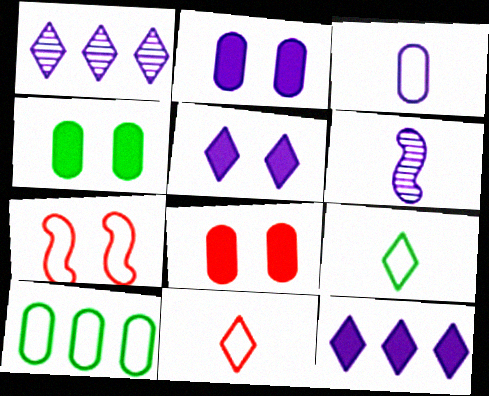[[2, 4, 8]]